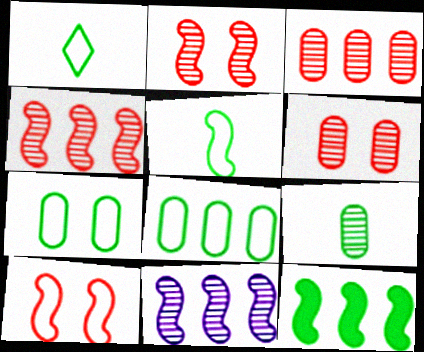[]